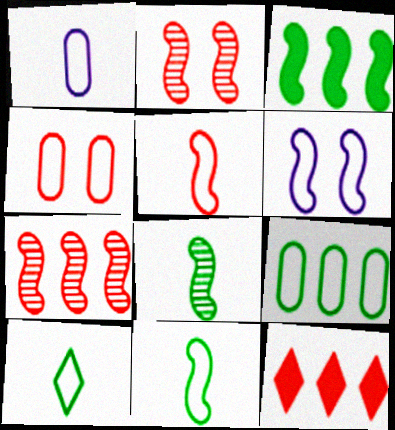[[1, 4, 9], 
[1, 5, 10]]